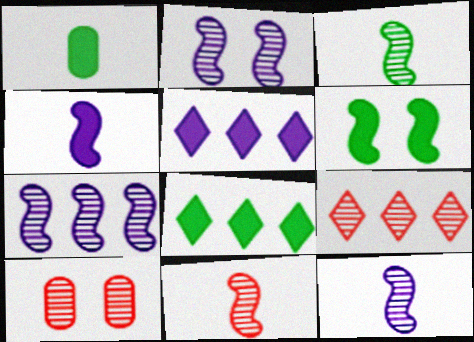[[1, 6, 8], 
[2, 7, 12], 
[3, 11, 12], 
[9, 10, 11]]